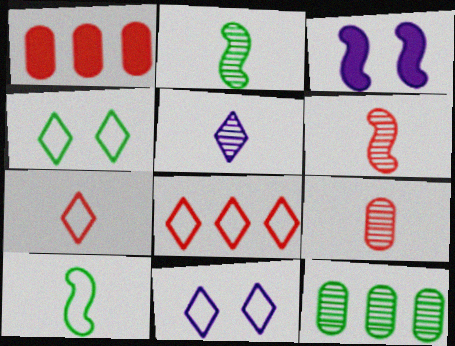[[1, 2, 11], 
[2, 5, 9], 
[3, 7, 12]]